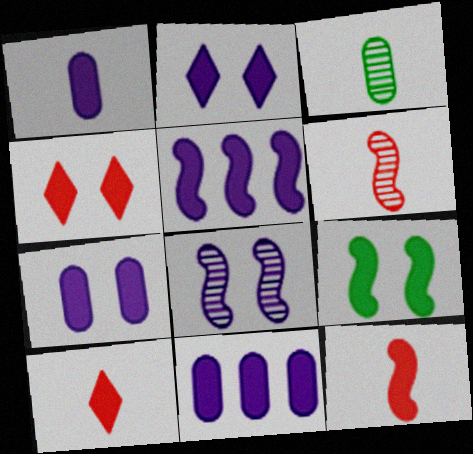[[1, 2, 5], 
[1, 7, 11], 
[4, 7, 9], 
[5, 9, 12], 
[9, 10, 11]]